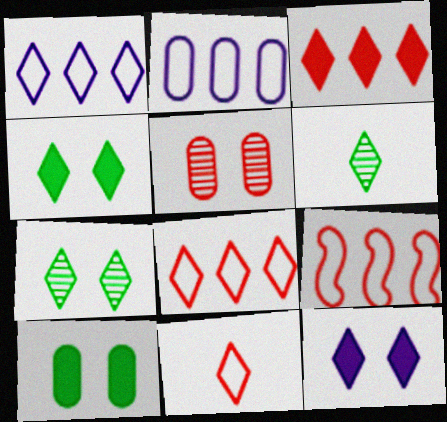[[6, 8, 12]]